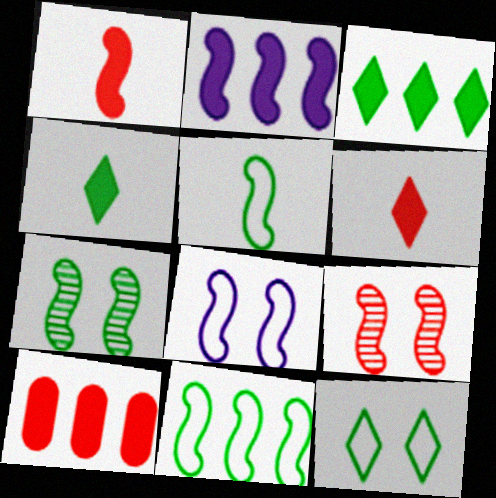[[2, 3, 10], 
[2, 5, 9]]